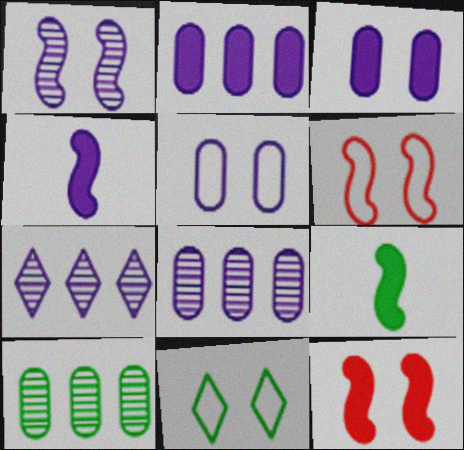[[4, 5, 7], 
[5, 6, 11], 
[9, 10, 11]]